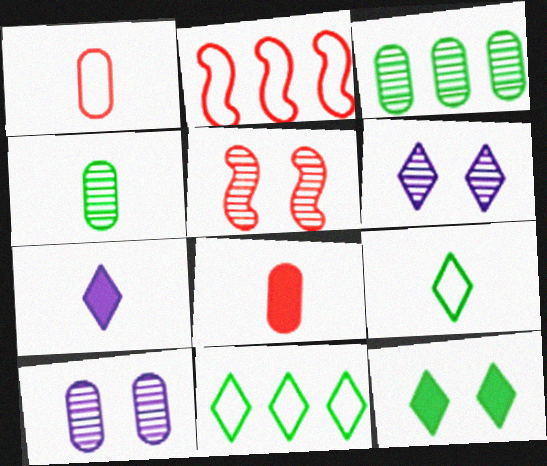[]